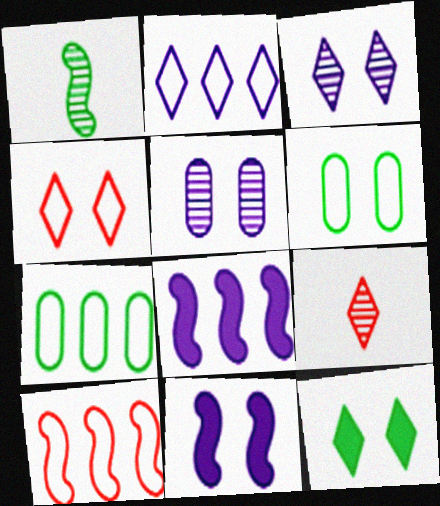[[1, 7, 12], 
[1, 10, 11], 
[2, 7, 10], 
[2, 9, 12], 
[3, 4, 12], 
[6, 8, 9], 
[7, 9, 11]]